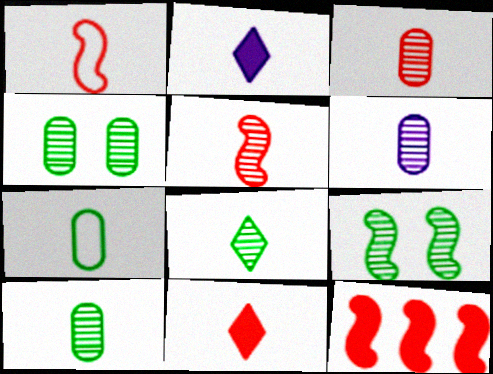[[1, 2, 10], 
[1, 3, 11], 
[2, 5, 7], 
[3, 6, 10], 
[5, 6, 8]]